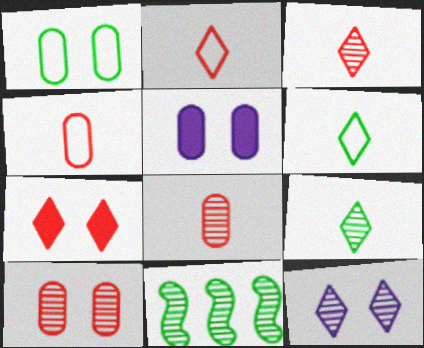[[1, 5, 10], 
[2, 5, 11], 
[8, 11, 12]]